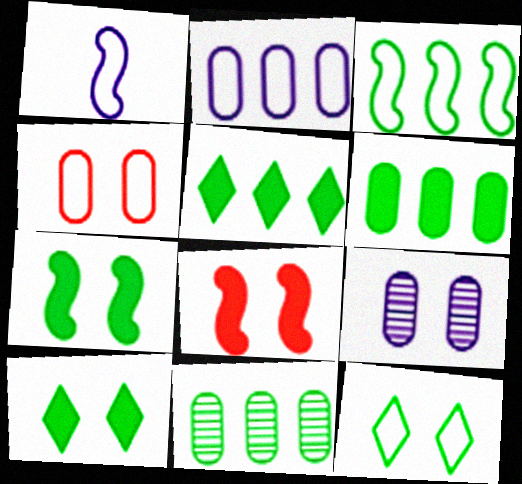[[3, 5, 11], 
[8, 9, 12]]